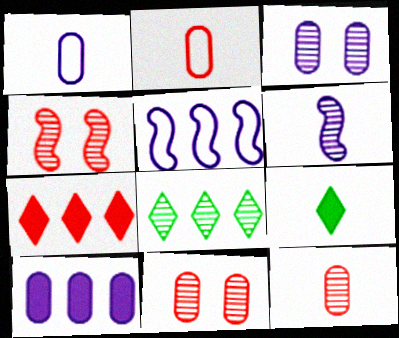[[1, 3, 10], 
[2, 4, 7], 
[2, 6, 9], 
[5, 9, 11], 
[6, 8, 11]]